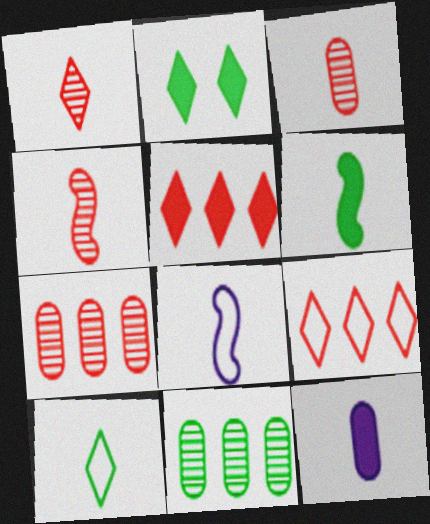[[1, 3, 4], 
[2, 7, 8], 
[4, 6, 8], 
[4, 10, 12]]